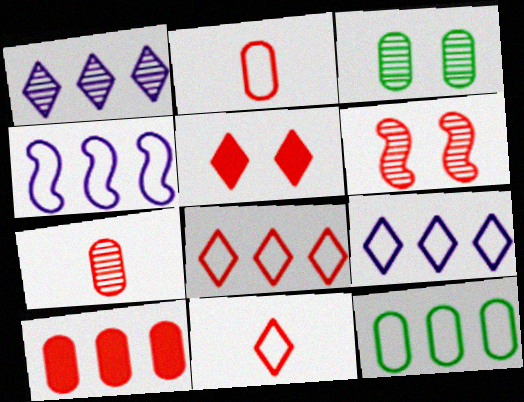[[4, 8, 12], 
[6, 10, 11]]